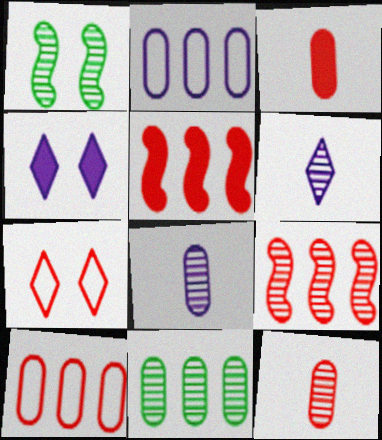[[3, 7, 9], 
[5, 7, 12]]